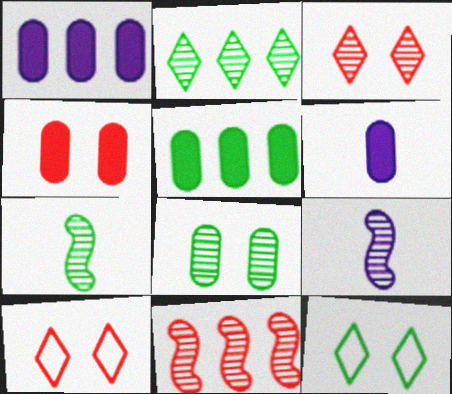[[1, 7, 10], 
[2, 7, 8], 
[4, 5, 6], 
[5, 7, 12], 
[5, 9, 10], 
[6, 11, 12]]